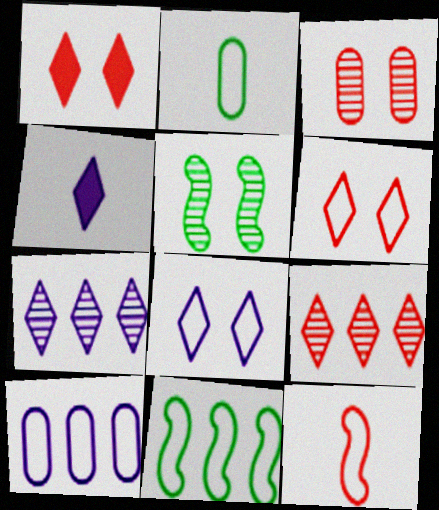[[3, 4, 11], 
[4, 7, 8]]